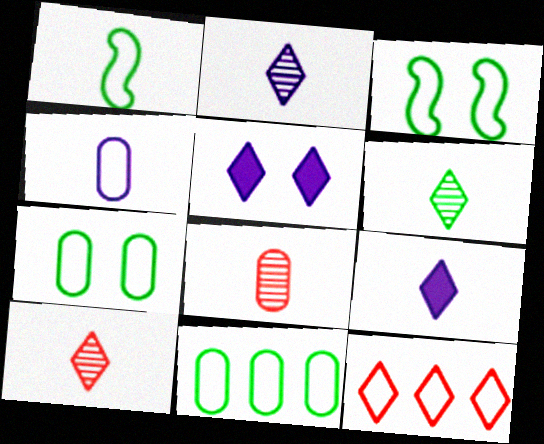[[1, 8, 9], 
[2, 6, 10], 
[3, 4, 12], 
[5, 6, 12]]